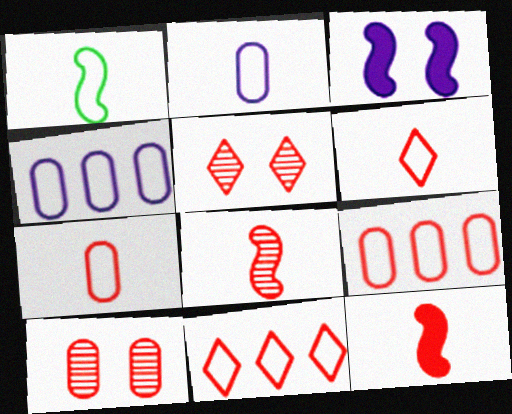[[1, 2, 6], 
[5, 9, 12], 
[10, 11, 12]]